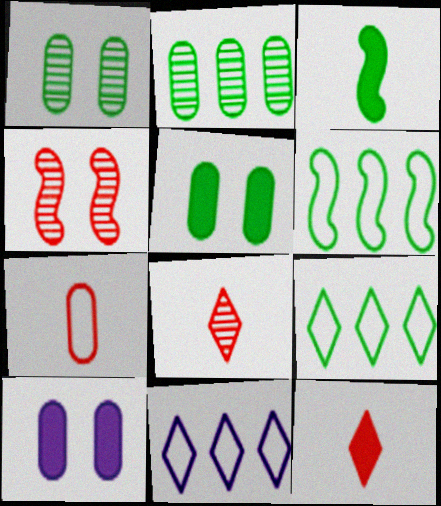[[1, 3, 9], 
[2, 7, 10], 
[6, 8, 10]]